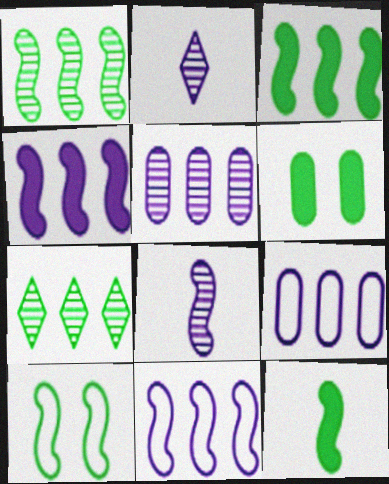[[1, 10, 12]]